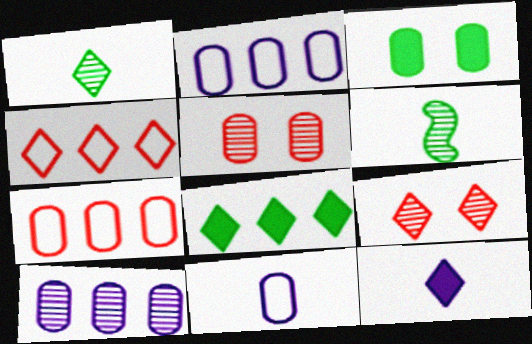[[6, 9, 10]]